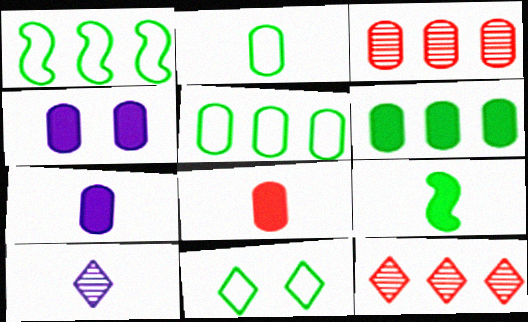[[1, 2, 11], 
[2, 3, 4], 
[4, 6, 8]]